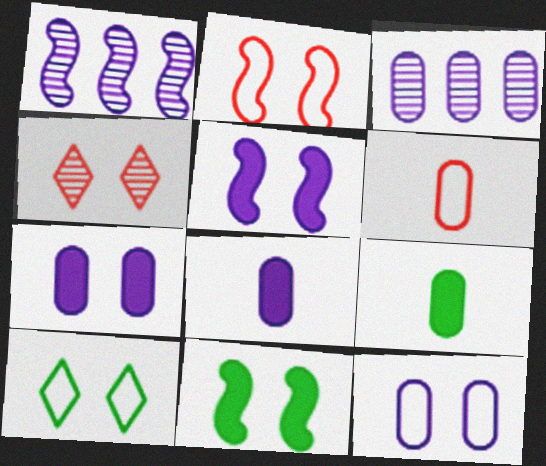[[2, 10, 12], 
[3, 8, 12], 
[4, 11, 12]]